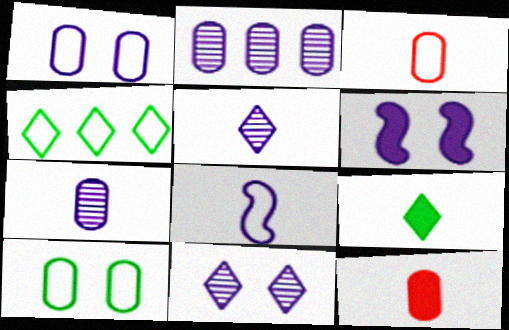[[1, 6, 11], 
[2, 10, 12]]